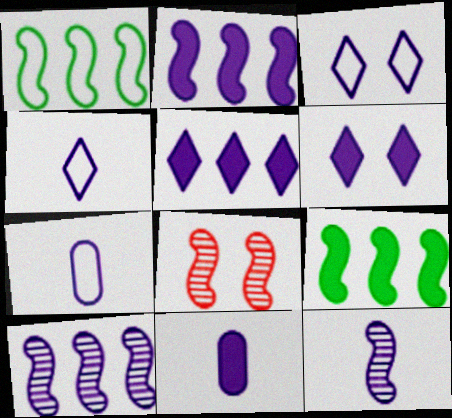[[2, 6, 11], 
[3, 10, 11], 
[4, 11, 12], 
[6, 7, 10]]